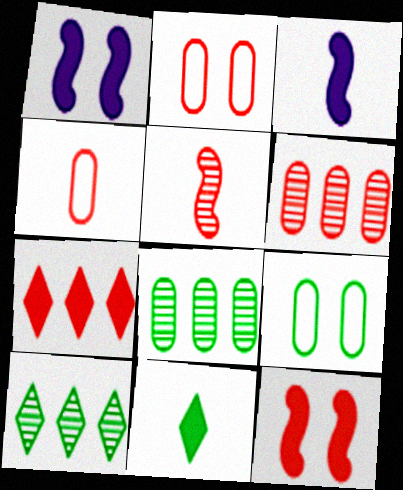[[1, 4, 10], 
[2, 3, 10], 
[2, 5, 7]]